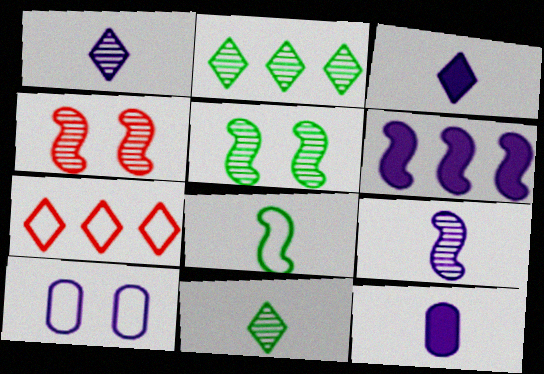[[1, 6, 10], 
[4, 6, 8], 
[5, 7, 12], 
[7, 8, 10]]